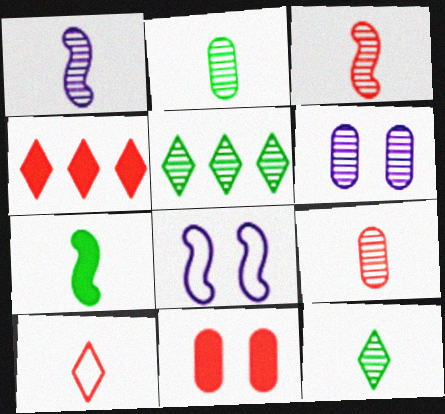[[1, 9, 12], 
[2, 4, 8], 
[3, 5, 6]]